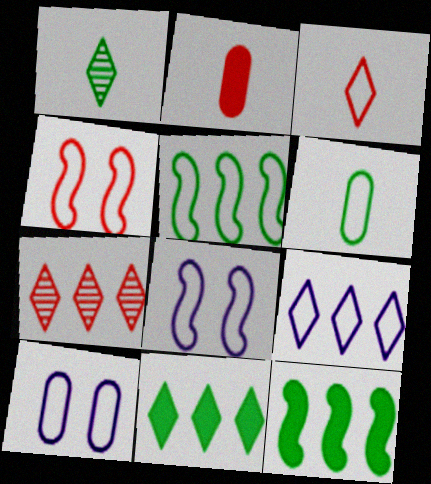[[2, 4, 7], 
[3, 5, 10], 
[4, 6, 9], 
[7, 9, 11]]